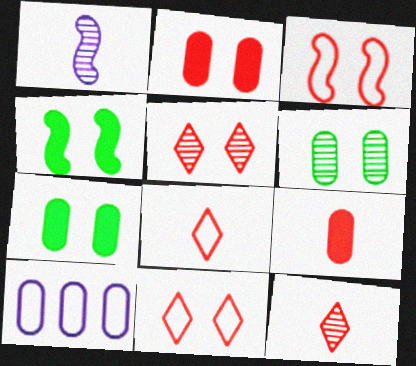[[2, 3, 5], 
[4, 10, 12], 
[6, 9, 10]]